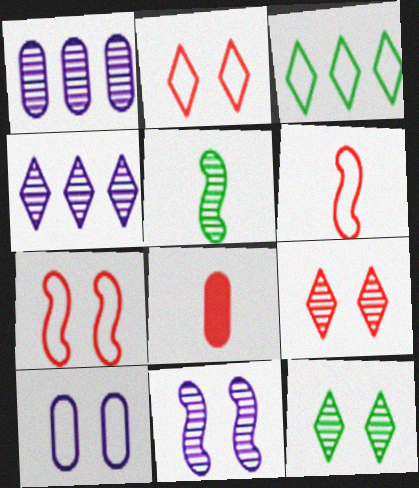[[1, 5, 9], 
[3, 6, 10], 
[3, 8, 11]]